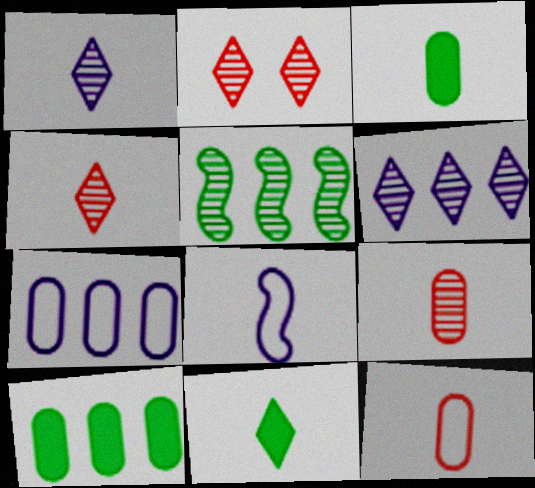[[2, 8, 10], 
[3, 4, 8], 
[8, 9, 11]]